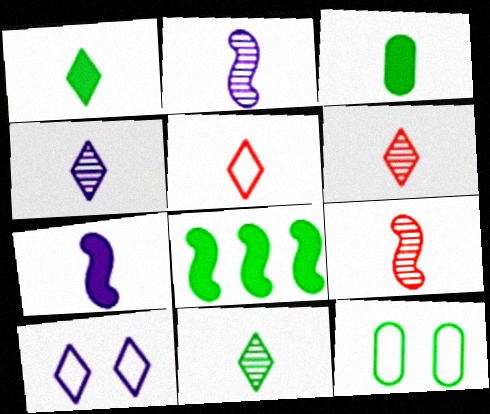[[1, 4, 5], 
[2, 3, 5], 
[4, 6, 11], 
[8, 11, 12]]